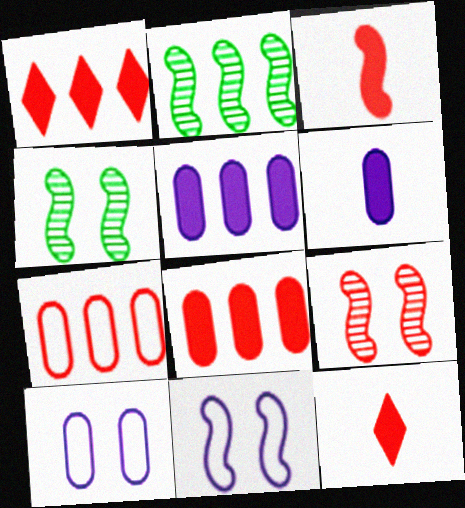[[2, 3, 11], 
[2, 10, 12], 
[7, 9, 12]]